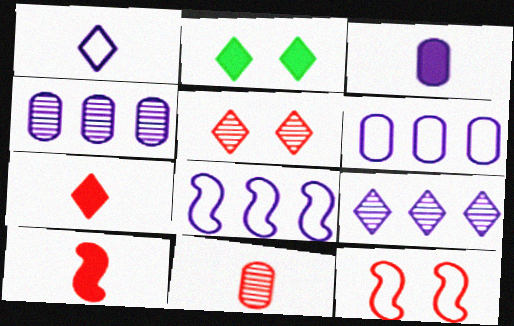[[2, 8, 11]]